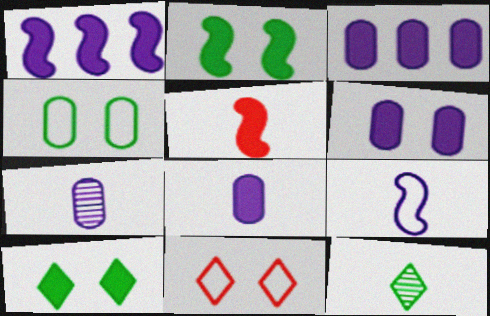[[1, 2, 5], 
[3, 5, 10], 
[3, 6, 8]]